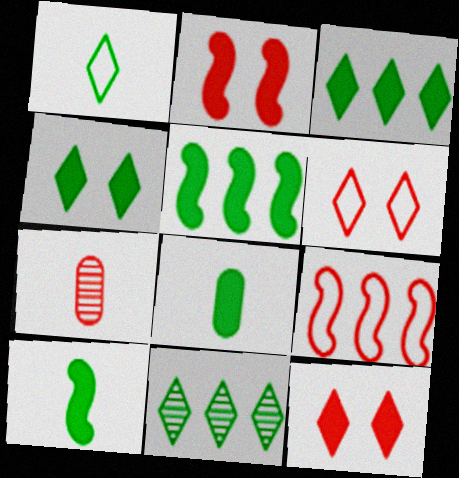[[1, 4, 11], 
[4, 5, 8], 
[7, 9, 12]]